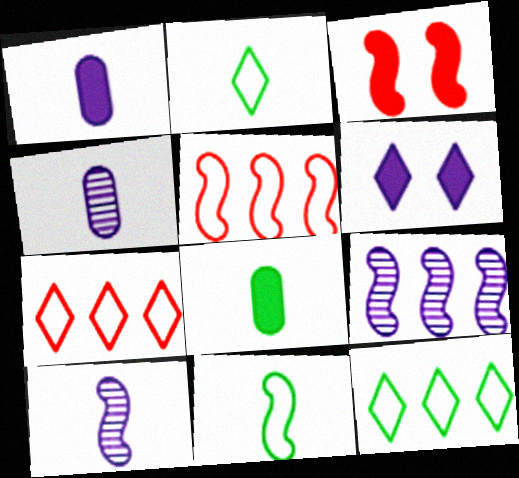[[3, 4, 12], 
[3, 9, 11]]